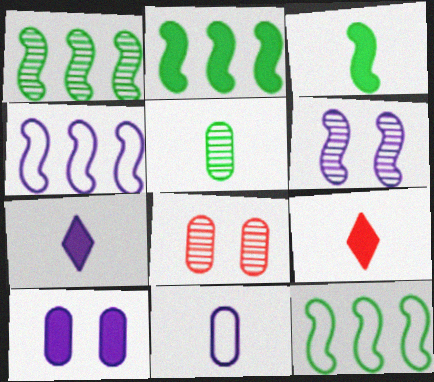[[1, 2, 12], 
[2, 9, 10], 
[7, 8, 12]]